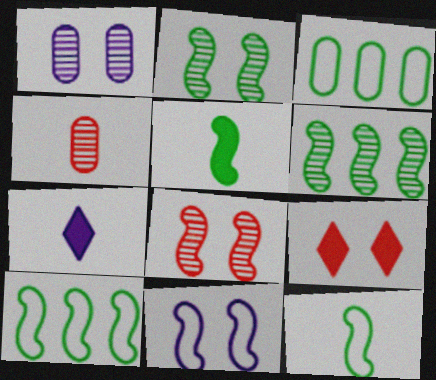[[2, 5, 10], 
[3, 7, 8], 
[4, 7, 12]]